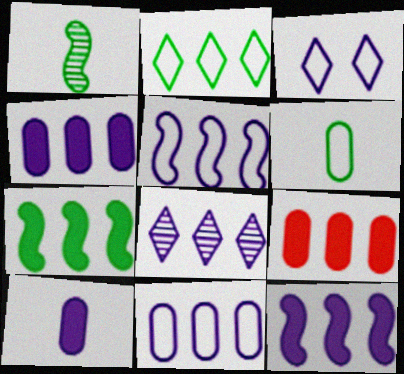[[1, 3, 9], 
[4, 5, 8], 
[8, 11, 12]]